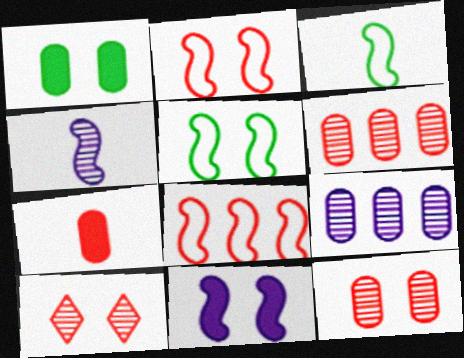[[7, 8, 10]]